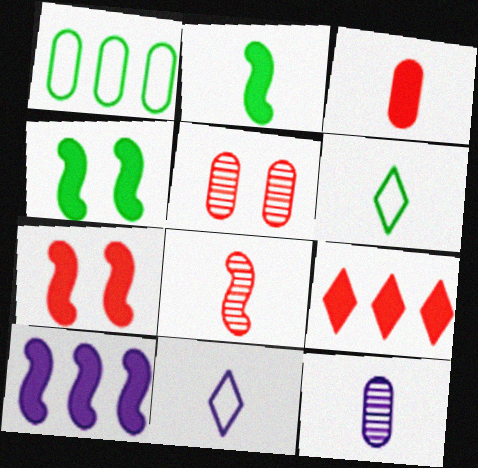[[2, 7, 10], 
[3, 7, 9], 
[5, 6, 10]]